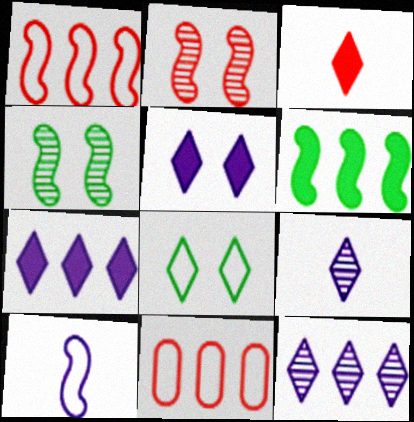[[2, 3, 11], 
[2, 6, 10], 
[3, 8, 12], 
[6, 11, 12], 
[8, 10, 11]]